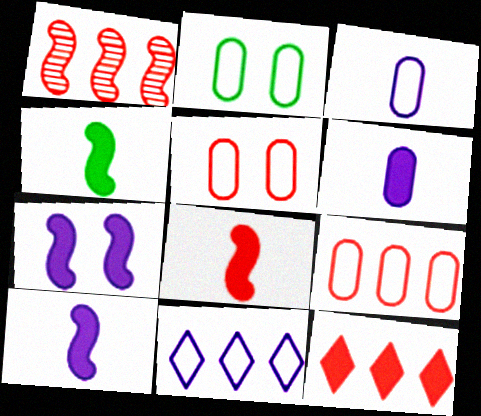[[1, 9, 12], 
[2, 3, 9], 
[4, 8, 10]]